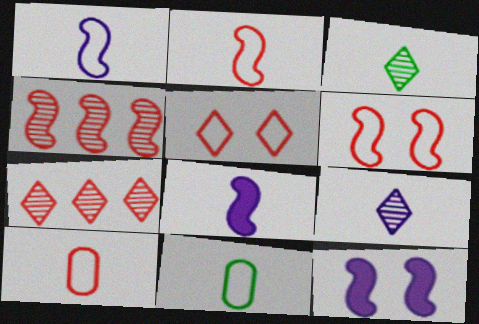[[3, 8, 10], 
[7, 11, 12]]